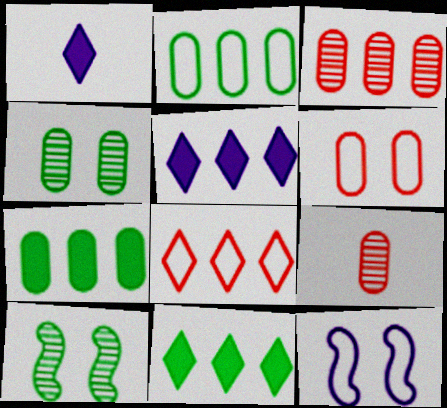[[9, 11, 12]]